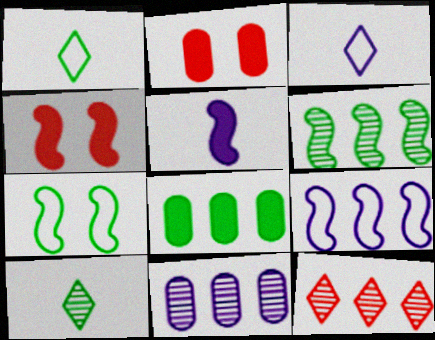[[1, 4, 11], 
[2, 3, 6], 
[2, 9, 10], 
[6, 11, 12], 
[7, 8, 10], 
[8, 9, 12]]